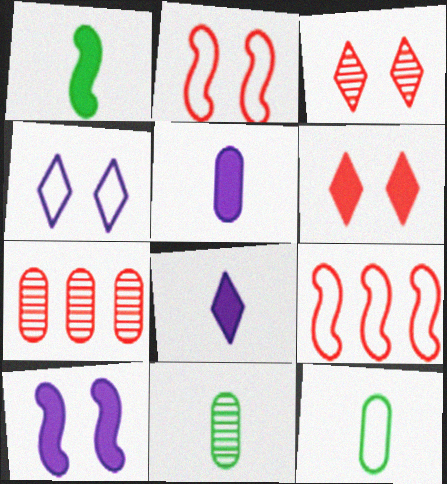[[1, 4, 7], 
[4, 9, 12]]